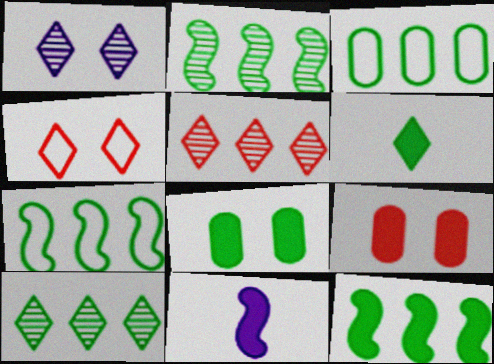[[2, 7, 12], 
[3, 10, 12], 
[6, 8, 12]]